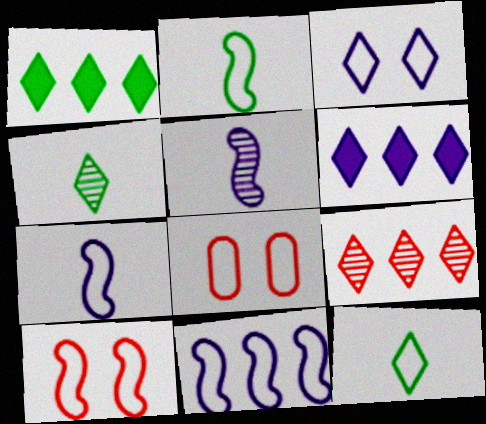[[1, 5, 8], 
[2, 10, 11], 
[8, 11, 12]]